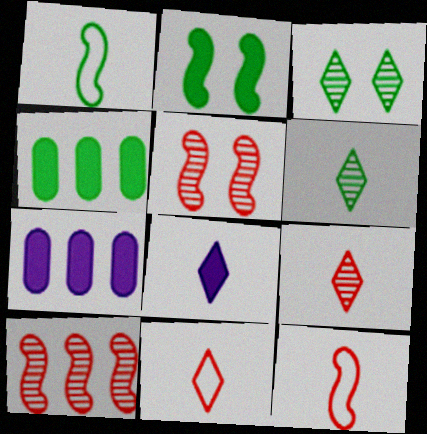[[1, 3, 4], 
[3, 7, 12], 
[6, 8, 11]]